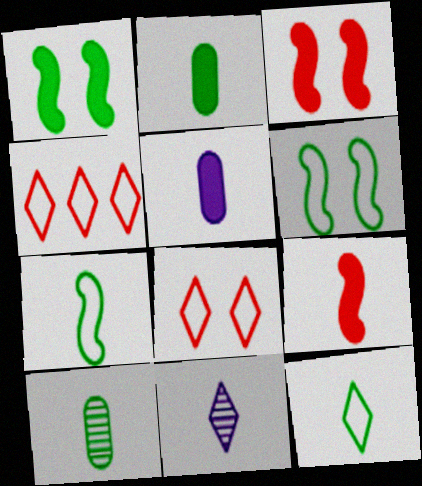[]